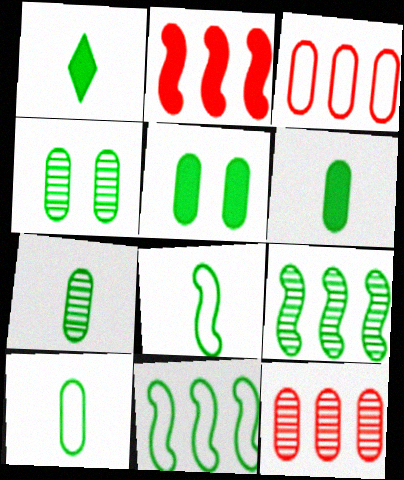[[1, 4, 11], 
[1, 7, 8], 
[6, 7, 10]]